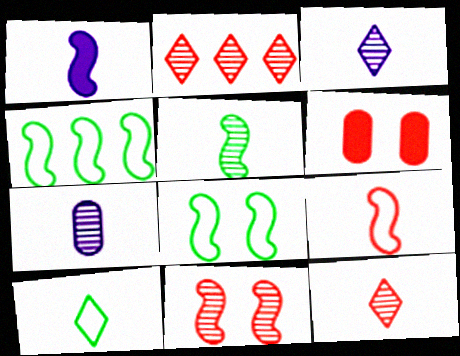[[1, 4, 11], 
[1, 5, 9], 
[2, 6, 9], 
[3, 4, 6], 
[5, 7, 12]]